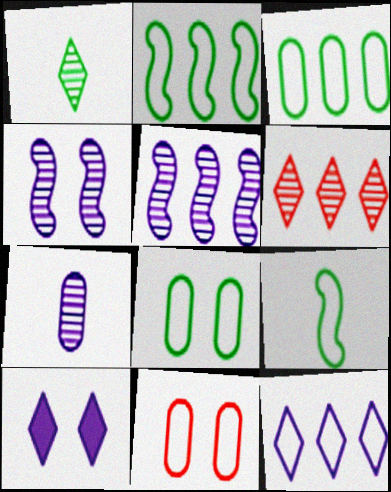[[9, 11, 12]]